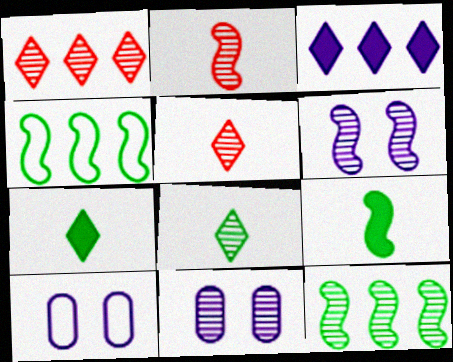[[1, 9, 10], 
[2, 6, 12], 
[5, 11, 12]]